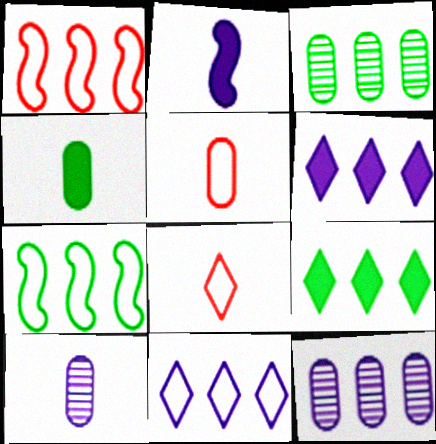[[1, 3, 6], 
[1, 9, 12], 
[3, 7, 9], 
[4, 5, 10]]